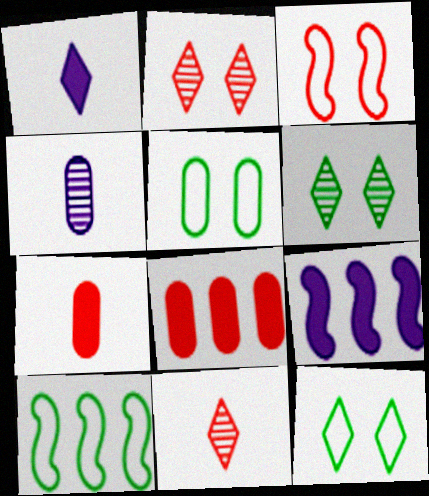[[3, 8, 11], 
[4, 5, 8], 
[5, 9, 11]]